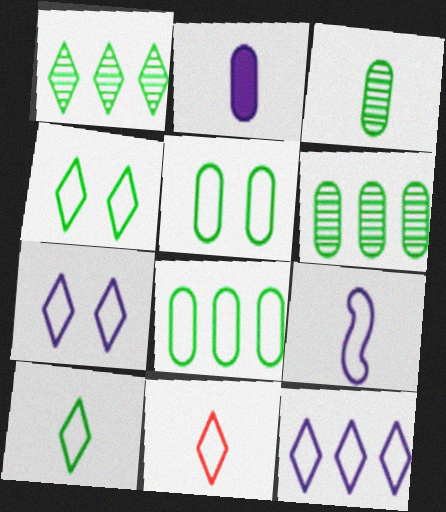[[4, 11, 12]]